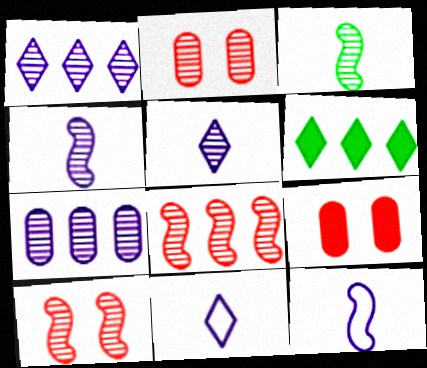[[1, 2, 3], 
[2, 6, 12]]